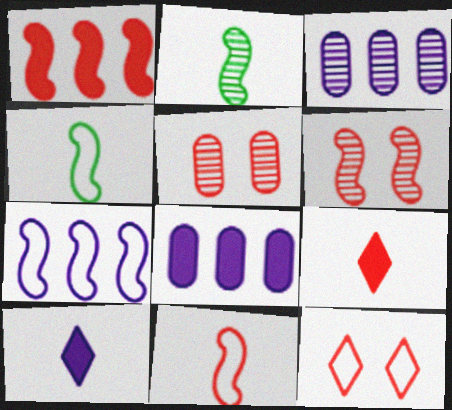[[1, 6, 11], 
[2, 8, 12]]